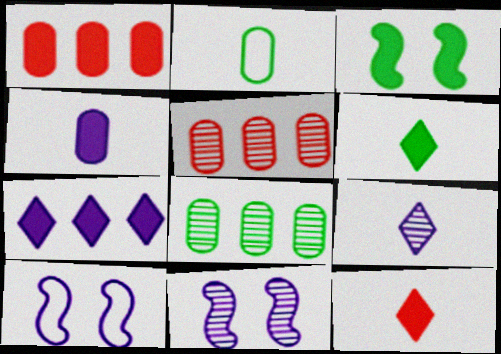[[5, 6, 10], 
[8, 10, 12]]